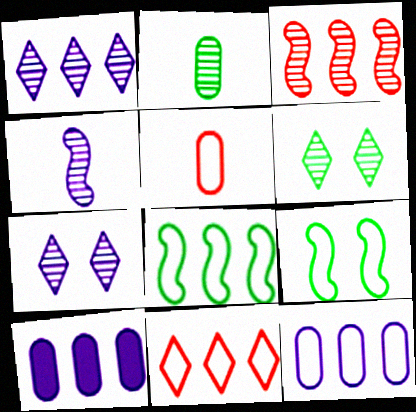[[2, 3, 7], 
[8, 11, 12]]